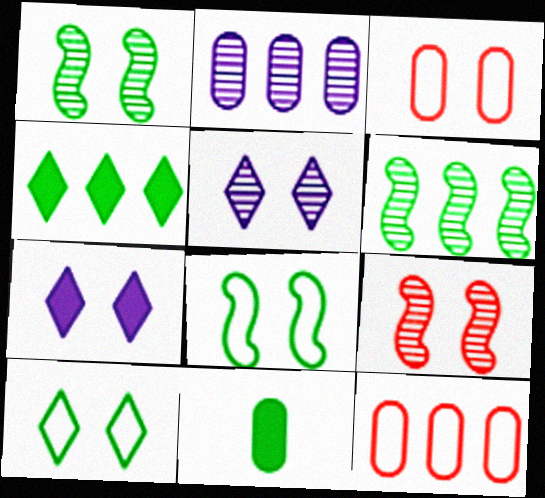[[1, 3, 7], 
[2, 3, 11], 
[6, 10, 11]]